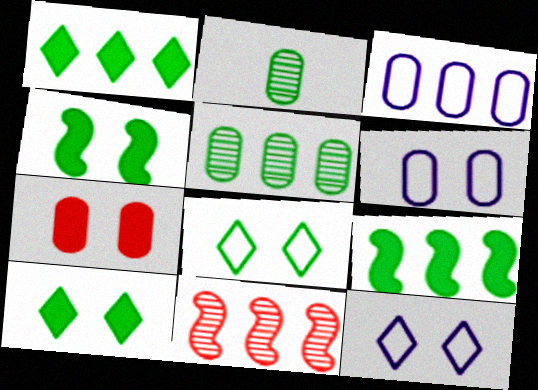[[1, 3, 11], 
[2, 3, 7], 
[2, 8, 9]]